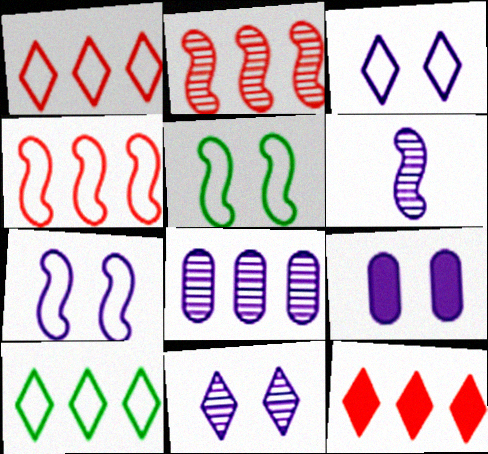[[6, 8, 11], 
[7, 9, 11]]